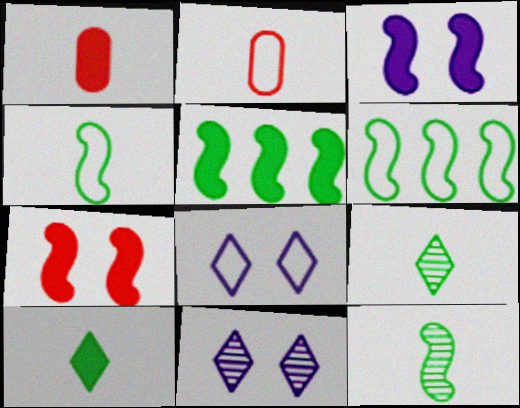[[1, 6, 11], 
[2, 5, 11], 
[2, 6, 8]]